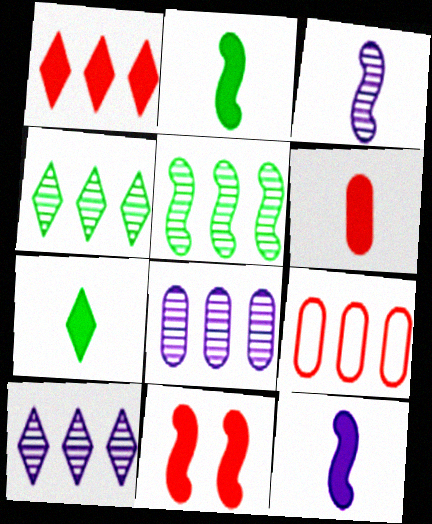[[1, 6, 11], 
[6, 7, 12]]